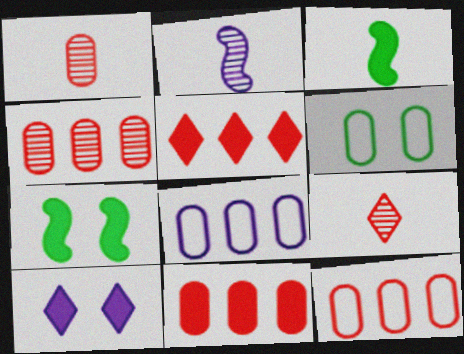[[2, 5, 6], 
[2, 8, 10], 
[3, 10, 11], 
[4, 11, 12], 
[7, 8, 9]]